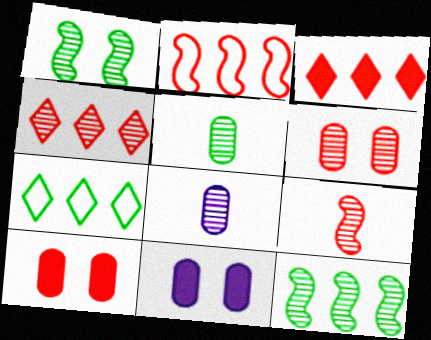[[1, 4, 8], 
[4, 6, 9], 
[7, 9, 11]]